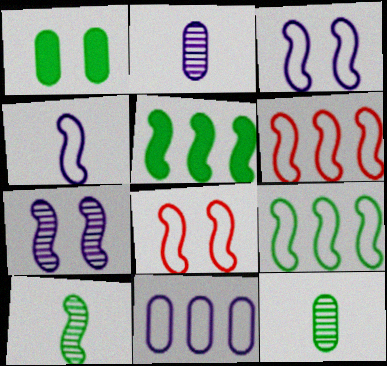[[4, 8, 9]]